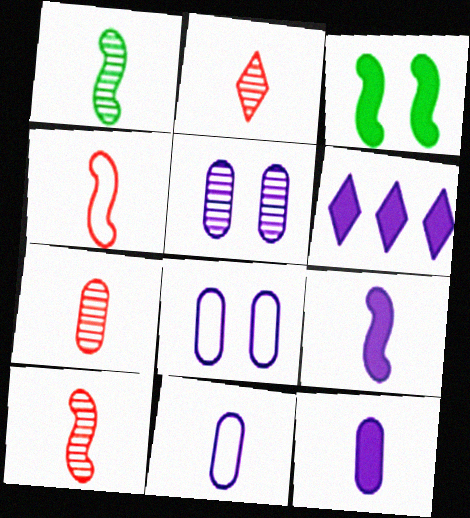[[1, 4, 9], 
[2, 7, 10]]